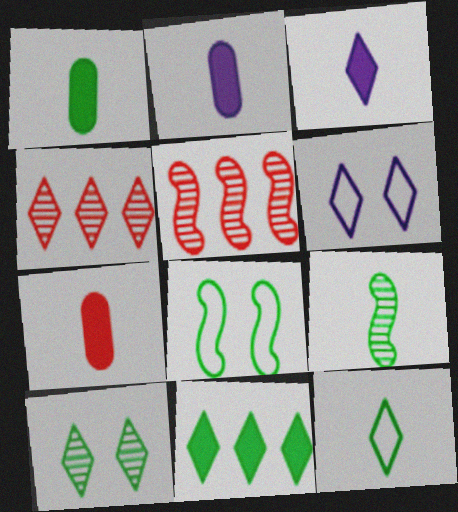[[1, 2, 7], 
[1, 5, 6], 
[1, 9, 12], 
[2, 4, 8], 
[10, 11, 12]]